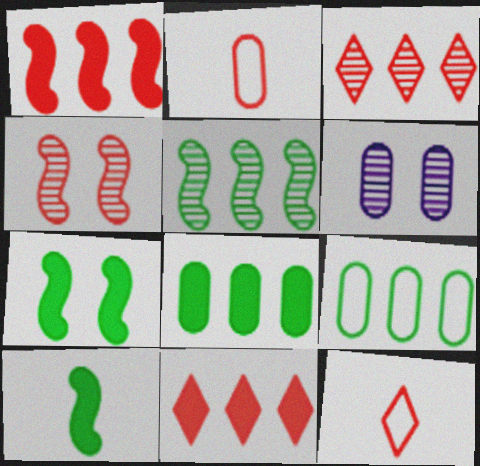[[2, 4, 11], 
[2, 6, 8]]